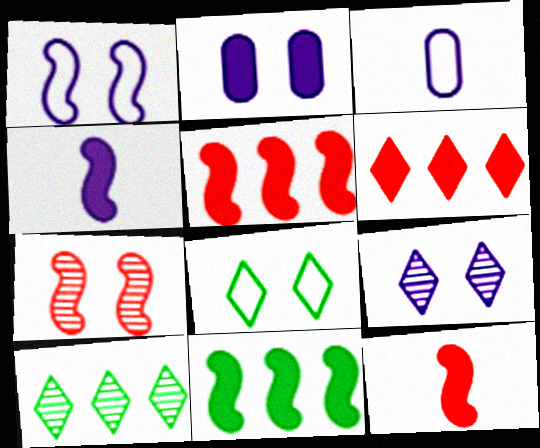[[1, 2, 9], 
[2, 7, 8]]